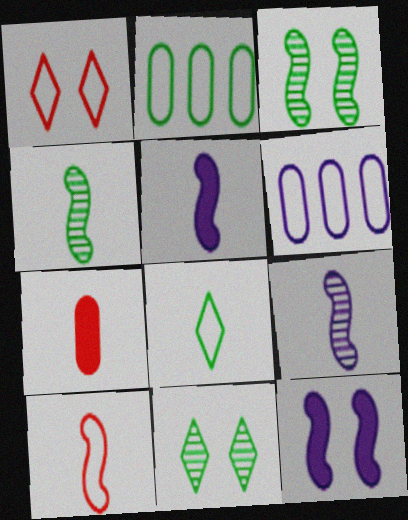[[4, 5, 10], 
[7, 8, 9]]